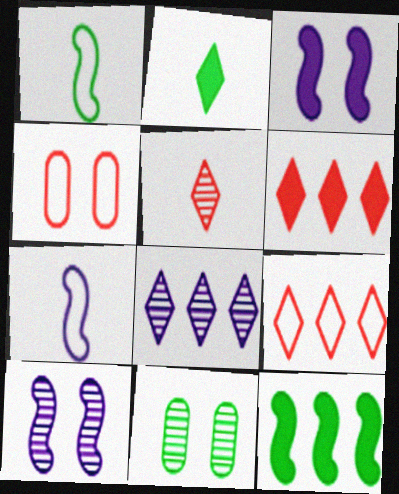[[6, 7, 11]]